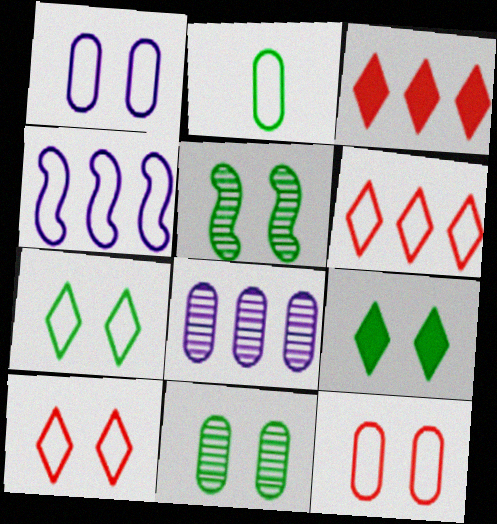[[2, 4, 10]]